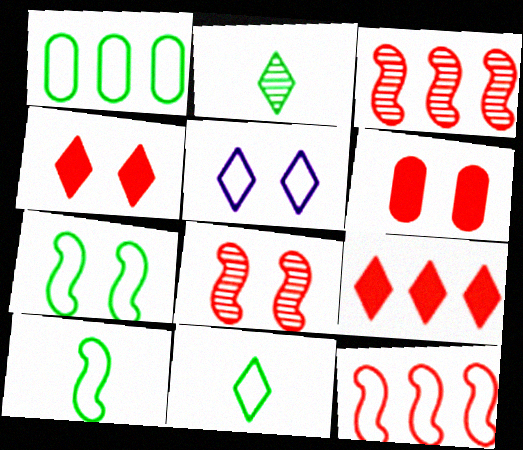[[1, 7, 11], 
[2, 5, 9]]